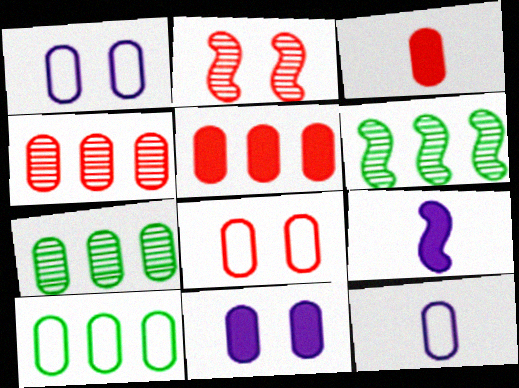[[1, 3, 7], 
[3, 4, 8], 
[8, 10, 12]]